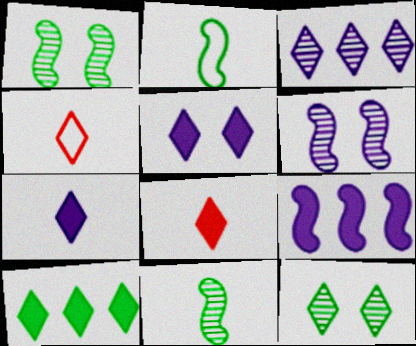[[5, 8, 10]]